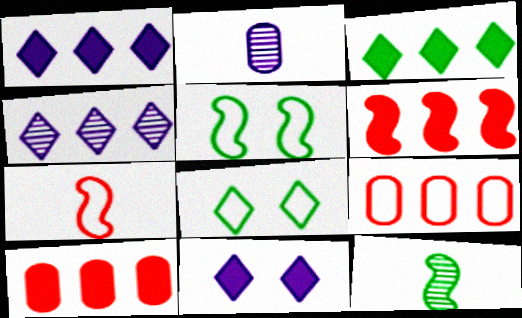[[2, 6, 8], 
[9, 11, 12]]